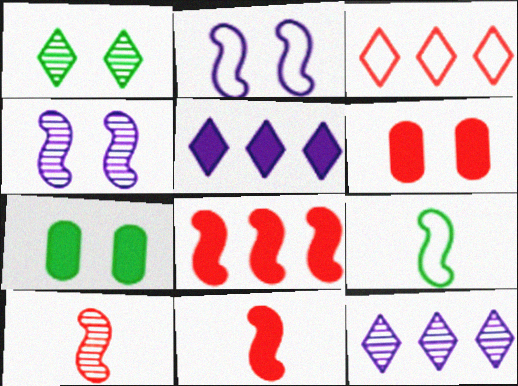[[1, 2, 6], 
[3, 6, 10], 
[4, 8, 9], 
[5, 7, 11], 
[6, 9, 12]]